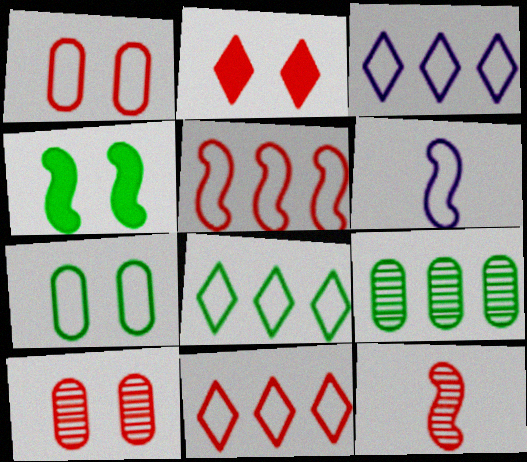[[1, 6, 8], 
[2, 6, 9], 
[3, 8, 11], 
[6, 7, 11]]